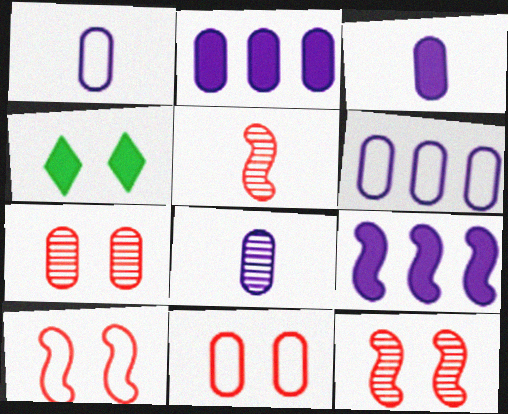[[1, 3, 8], 
[4, 5, 6]]